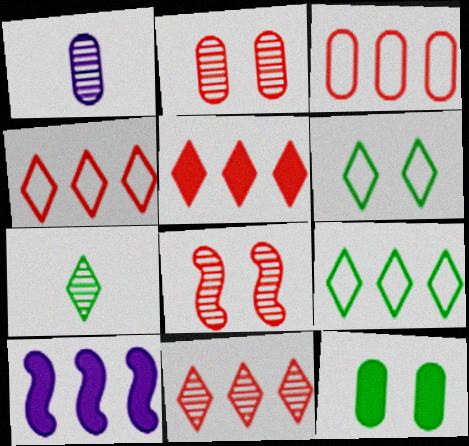[[1, 3, 12], 
[4, 5, 11]]